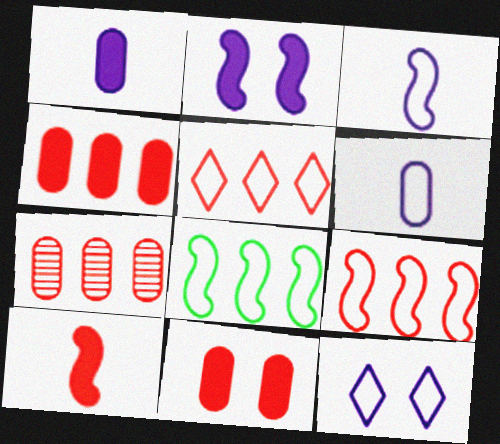[]